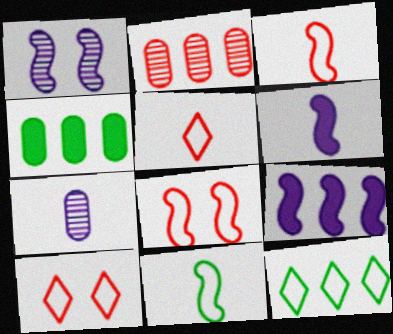[[1, 4, 5], 
[2, 9, 12]]